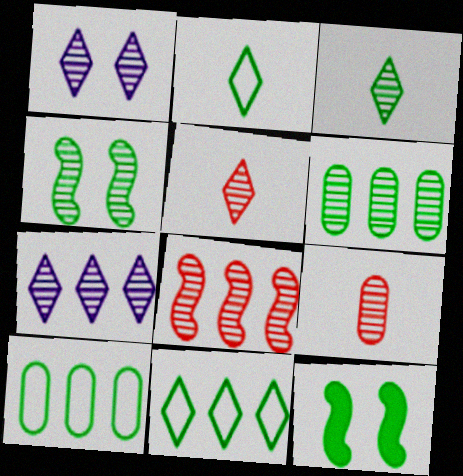[[2, 6, 12], 
[3, 4, 6], 
[3, 10, 12], 
[4, 7, 9], 
[6, 7, 8]]